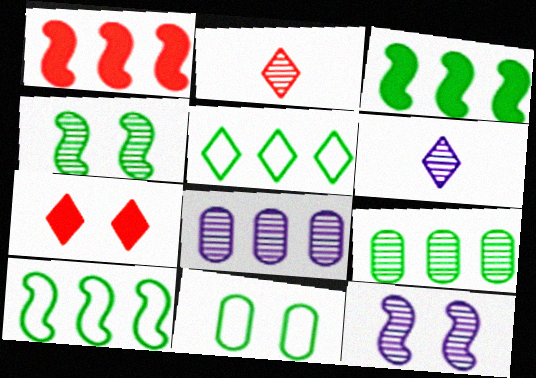[[1, 5, 8], 
[1, 6, 11], 
[2, 4, 8], 
[2, 9, 12], 
[3, 5, 9], 
[5, 6, 7], 
[6, 8, 12], 
[7, 11, 12]]